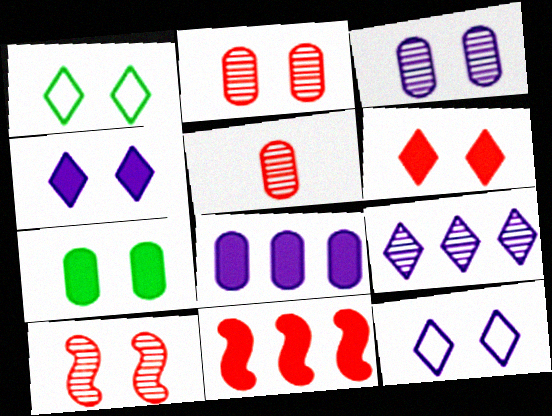[[7, 10, 12]]